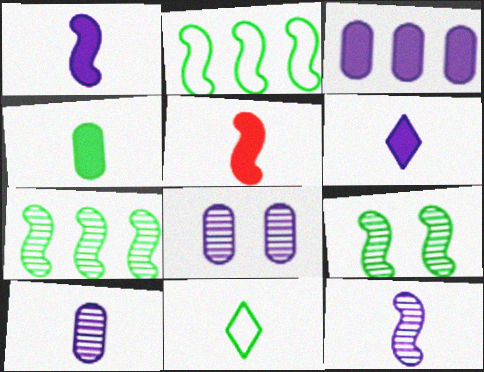[[4, 5, 6], 
[5, 10, 11]]